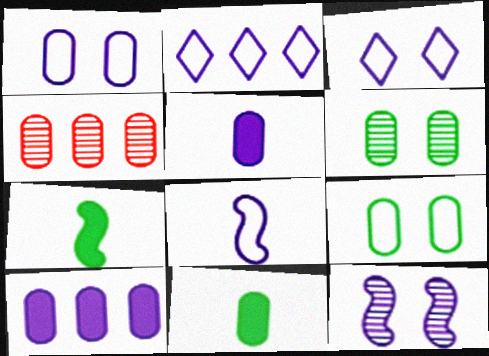[[1, 2, 8], 
[1, 4, 11], 
[2, 5, 12], 
[3, 4, 7], 
[4, 5, 9]]